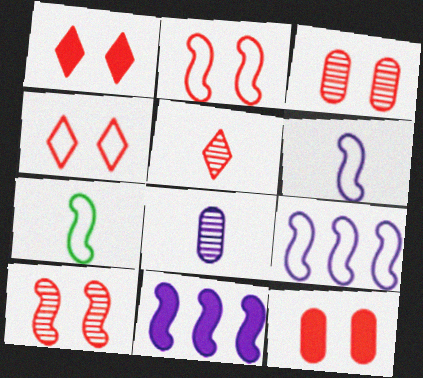[[1, 2, 3], 
[2, 7, 9], 
[4, 10, 12], 
[7, 10, 11]]